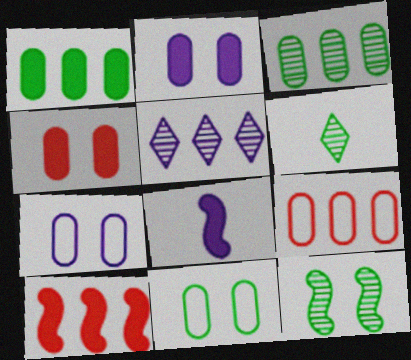[[3, 6, 12], 
[5, 7, 8], 
[6, 7, 10]]